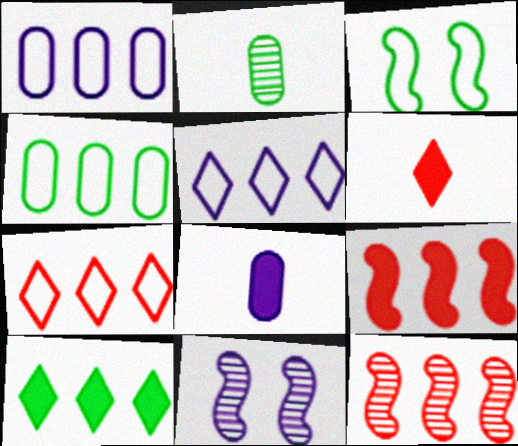[[1, 10, 12], 
[2, 3, 10], 
[4, 6, 11], 
[5, 8, 11]]